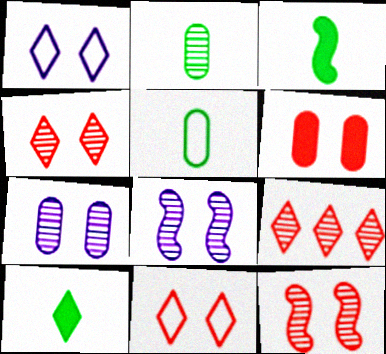[[1, 9, 10], 
[2, 8, 9], 
[6, 11, 12]]